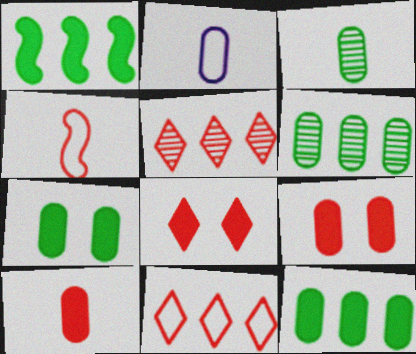[[2, 3, 10], 
[2, 6, 9], 
[4, 5, 9]]